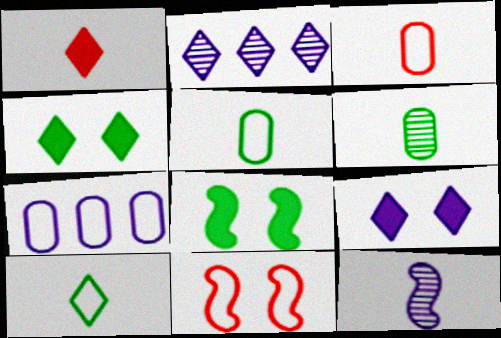[[1, 5, 12], 
[2, 3, 8], 
[7, 9, 12], 
[7, 10, 11]]